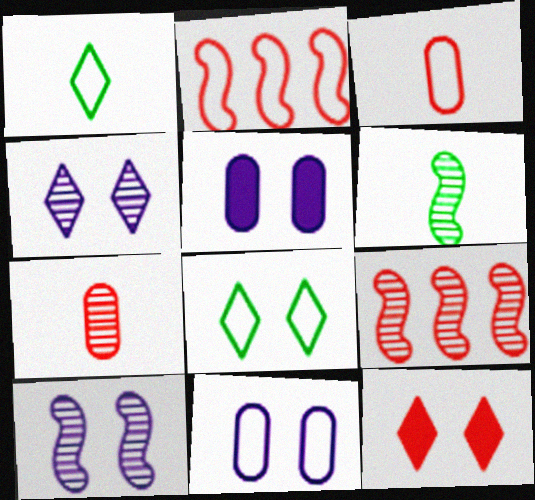[[1, 2, 11], 
[1, 5, 9], 
[2, 7, 12], 
[3, 9, 12], 
[4, 8, 12], 
[6, 9, 10]]